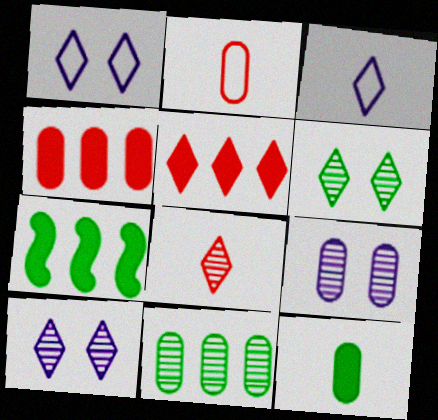[[2, 7, 10], 
[3, 5, 6]]